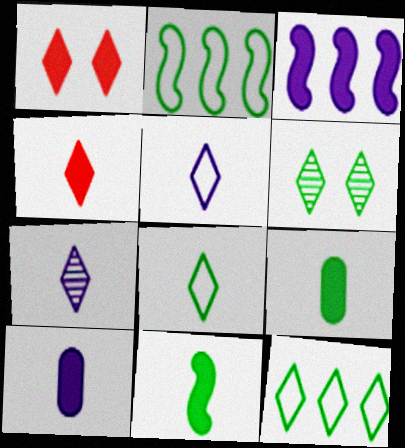[[1, 3, 9], 
[1, 7, 12], 
[2, 6, 9], 
[4, 7, 8], 
[4, 10, 11]]